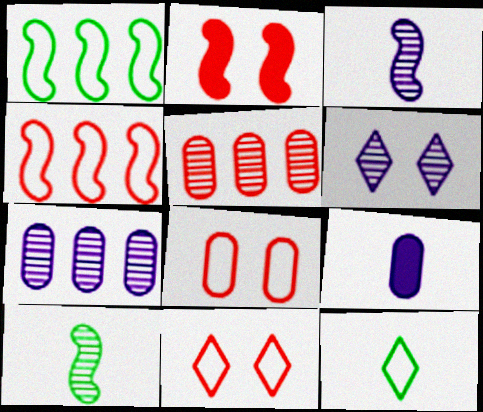[[1, 2, 3], 
[2, 7, 12], 
[3, 6, 7], 
[5, 6, 10]]